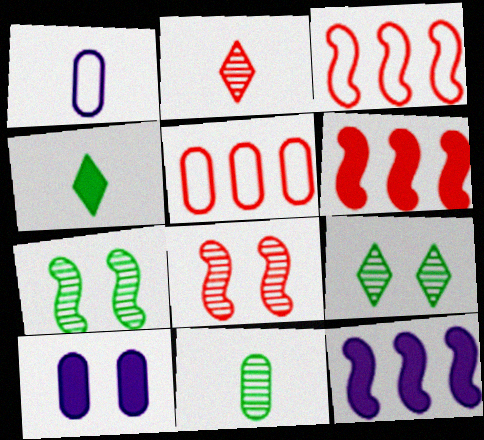[[1, 6, 9], 
[4, 6, 10], 
[5, 10, 11]]